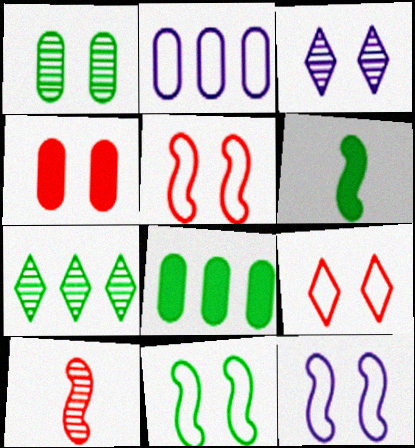[[3, 4, 11], 
[5, 11, 12]]